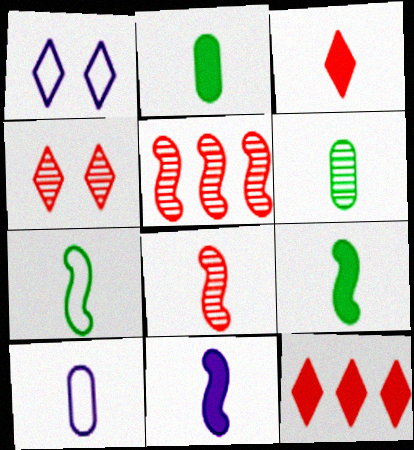[[1, 2, 5], 
[2, 3, 11], 
[7, 8, 11]]